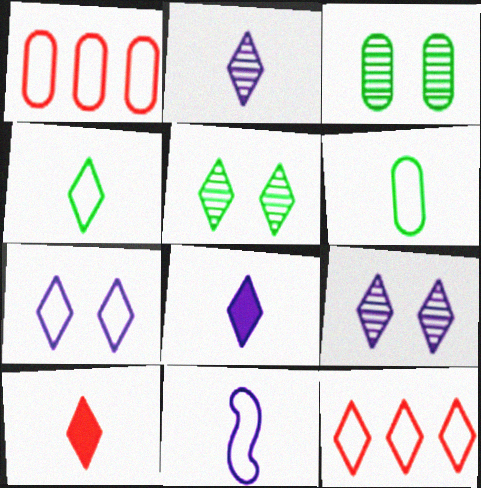[[2, 4, 10], 
[4, 7, 12], 
[5, 8, 12]]